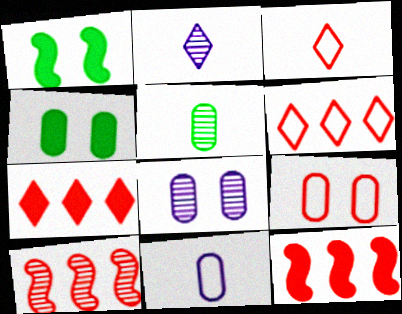[[4, 8, 9]]